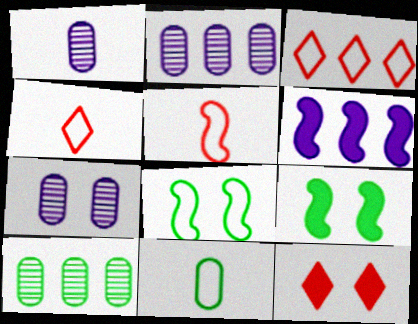[[1, 2, 7], 
[1, 3, 9], 
[2, 4, 9], 
[3, 6, 10], 
[7, 8, 12]]